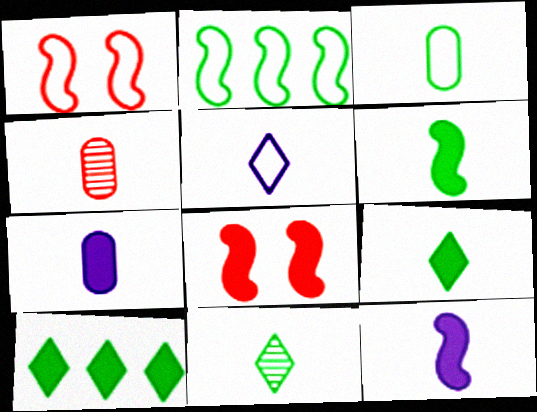[[3, 4, 7], 
[3, 6, 11], 
[4, 5, 6], 
[7, 8, 10]]